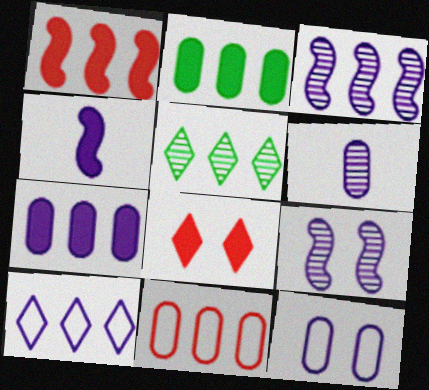[[2, 4, 8], 
[3, 7, 10], 
[6, 7, 12]]